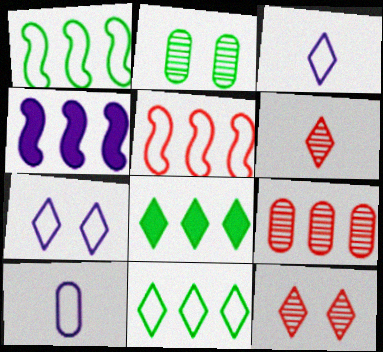[[3, 8, 12], 
[4, 9, 11], 
[6, 7, 8]]